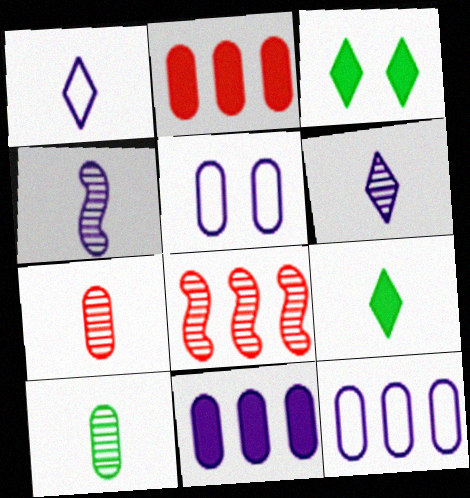[[2, 5, 10], 
[5, 8, 9]]